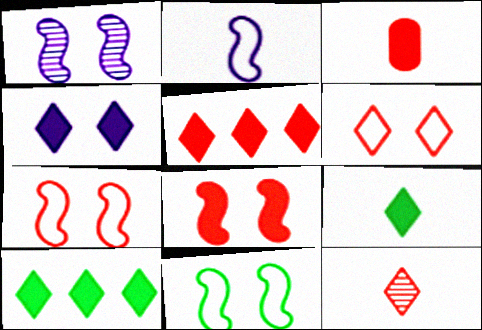[[1, 8, 11], 
[3, 5, 8], 
[4, 5, 9], 
[5, 6, 12]]